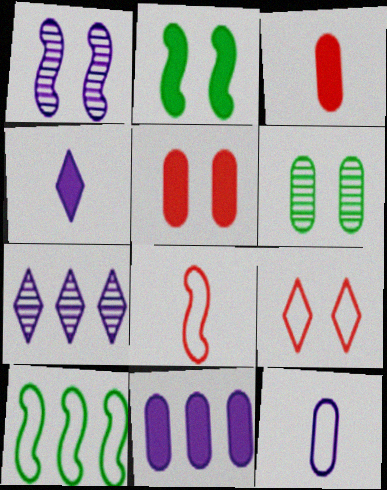[[9, 10, 12]]